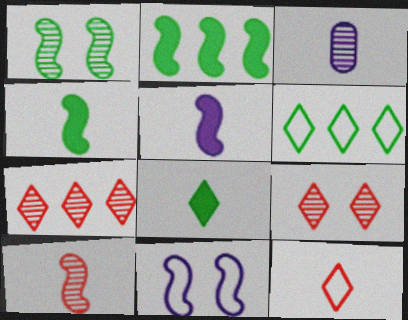[[1, 3, 7], 
[2, 10, 11], 
[3, 4, 12]]